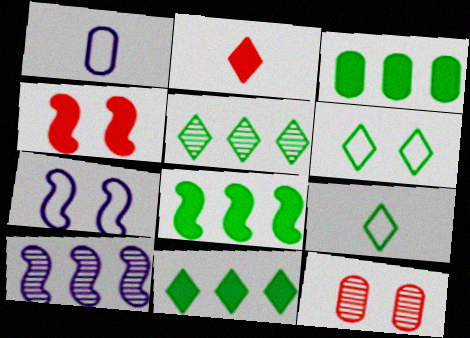[[1, 3, 12], 
[1, 4, 5], 
[3, 8, 11]]